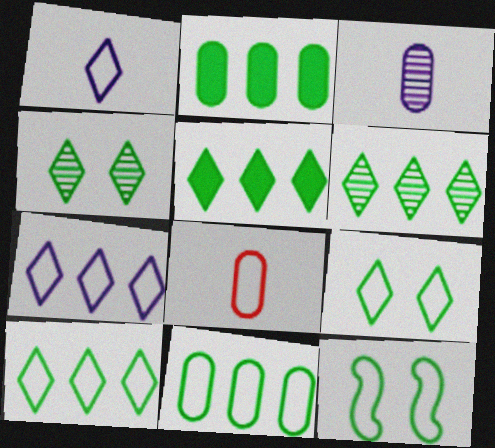[[5, 6, 10], 
[7, 8, 12]]